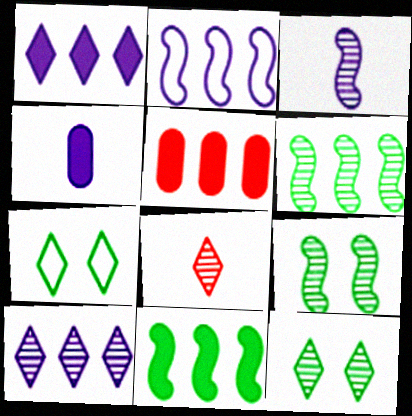[[1, 5, 11], 
[1, 7, 8], 
[3, 5, 7], 
[8, 10, 12]]